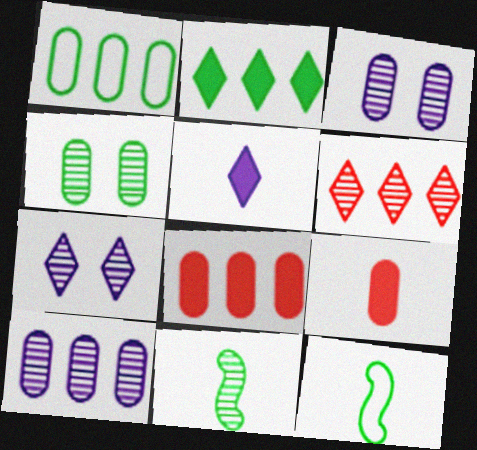[[1, 3, 9], 
[1, 8, 10], 
[2, 4, 12], 
[3, 6, 11], 
[7, 8, 12]]